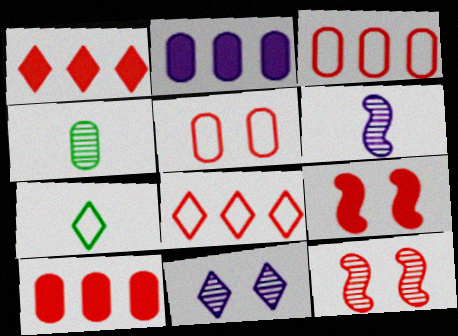[[1, 7, 11], 
[2, 4, 5], 
[2, 7, 12]]